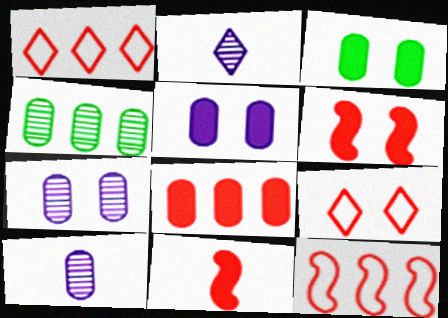[[2, 3, 12]]